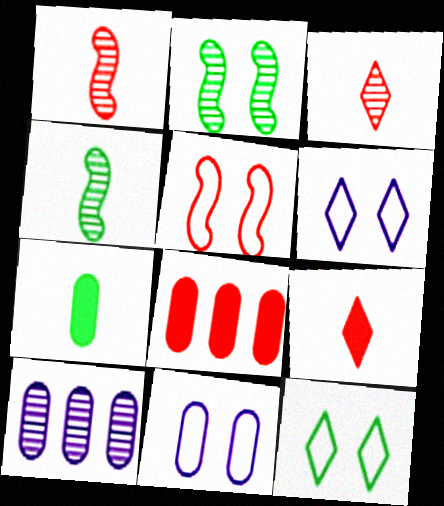[[2, 3, 10], 
[3, 5, 8], 
[4, 6, 8], 
[5, 11, 12]]